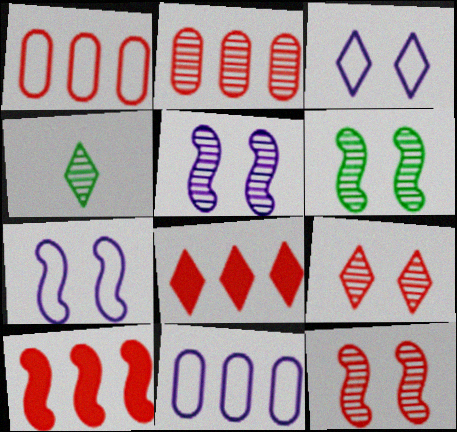[[2, 4, 5], 
[3, 4, 8], 
[5, 6, 12]]